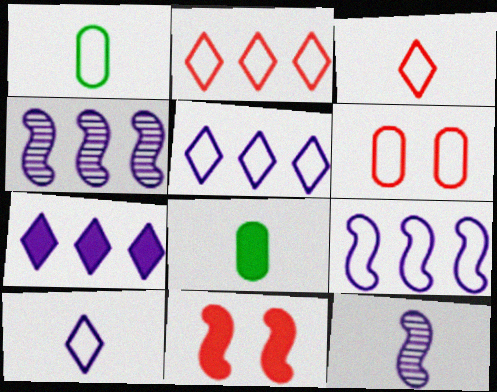[[3, 8, 12], 
[7, 8, 11]]